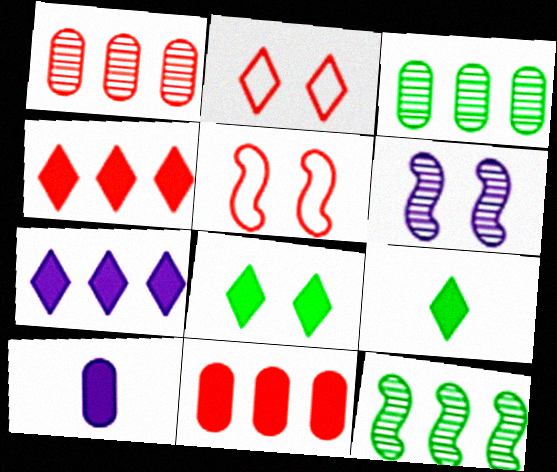[[2, 10, 12]]